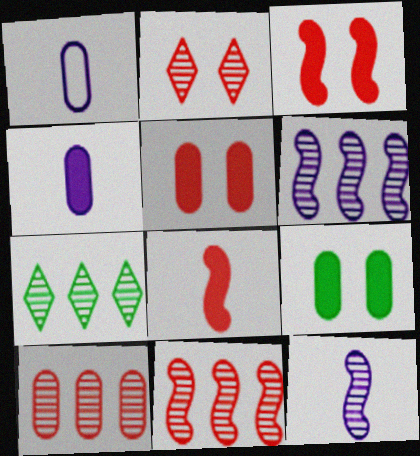[[1, 3, 7], 
[1, 9, 10], 
[6, 7, 10]]